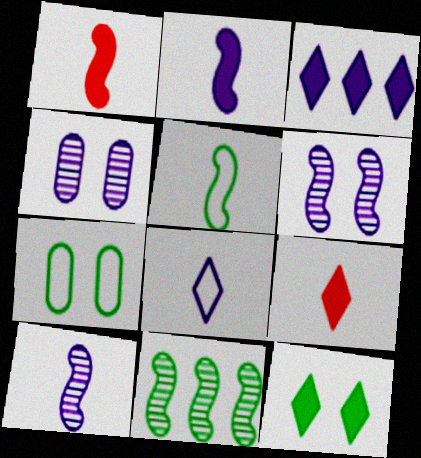[[1, 5, 10], 
[3, 9, 12]]